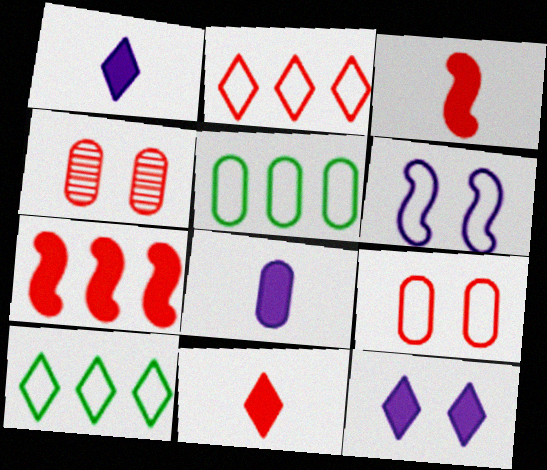[[2, 3, 4], 
[4, 5, 8]]